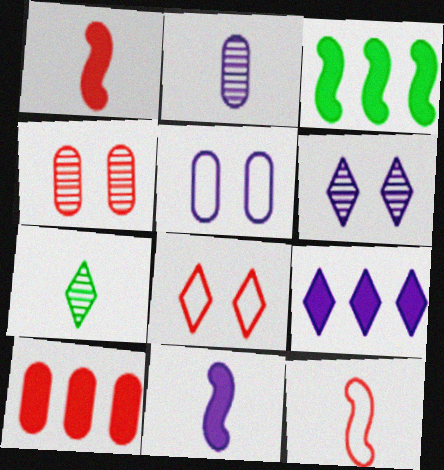[[2, 3, 8], 
[3, 9, 10], 
[7, 8, 9]]